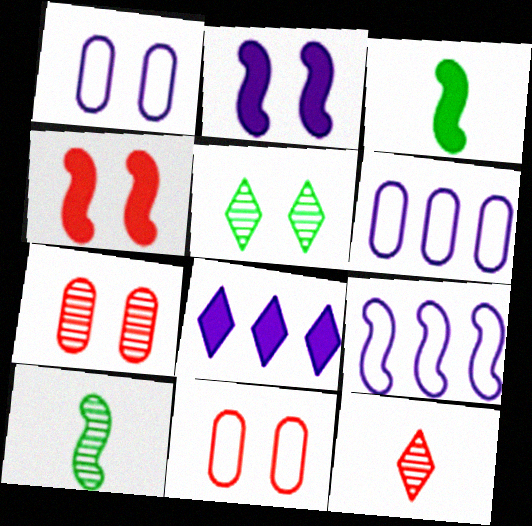[[1, 4, 5], 
[2, 5, 11], 
[4, 9, 10], 
[8, 10, 11]]